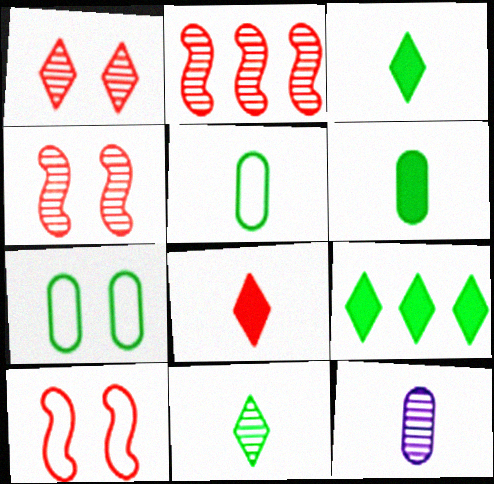[[9, 10, 12]]